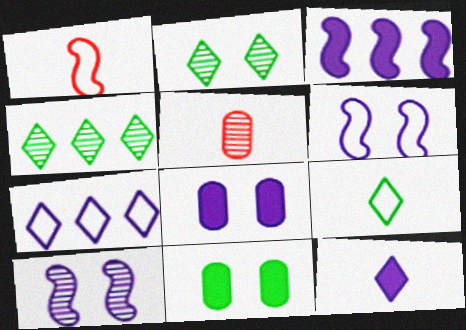[[1, 4, 8], 
[3, 8, 12], 
[4, 5, 10]]